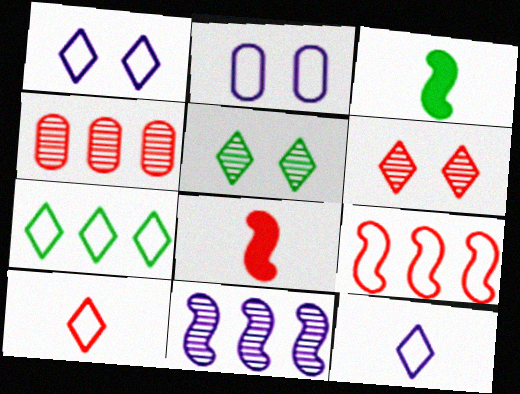[[1, 3, 4], 
[1, 7, 10]]